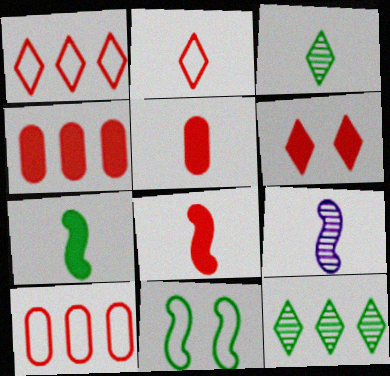[[4, 6, 8]]